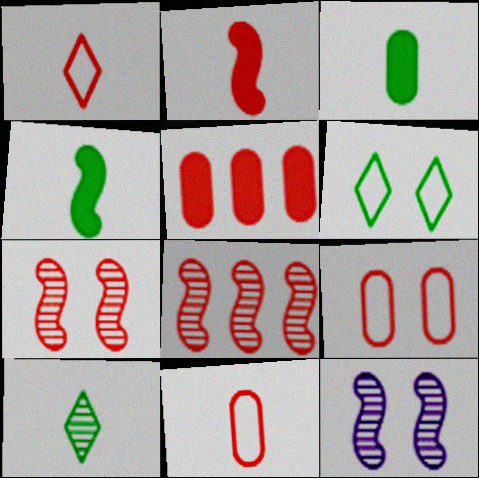[[1, 5, 7]]